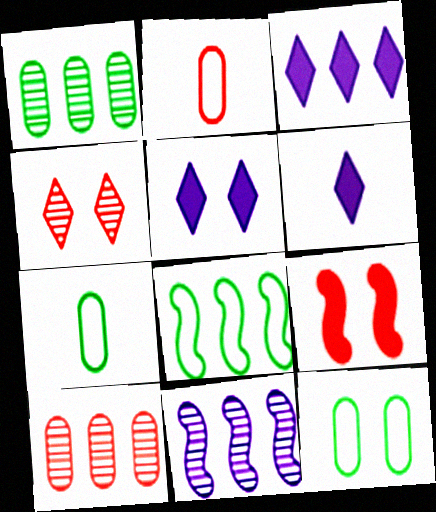[[3, 5, 6], 
[3, 8, 10]]